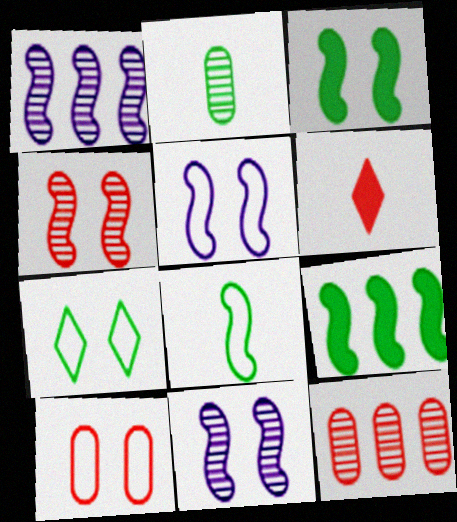[[2, 7, 9], 
[3, 4, 5], 
[5, 7, 10]]